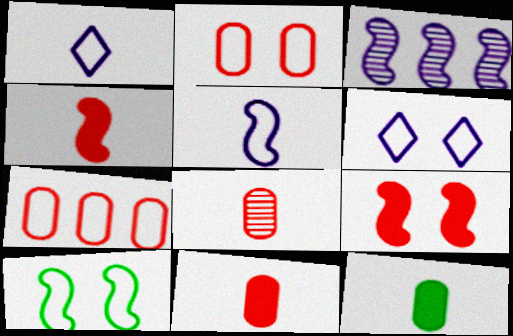[[1, 7, 10], 
[2, 6, 10], 
[3, 4, 10]]